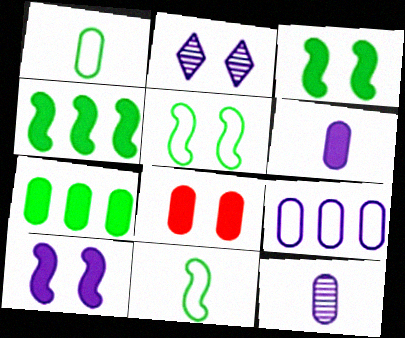[[2, 5, 8], 
[6, 7, 8]]